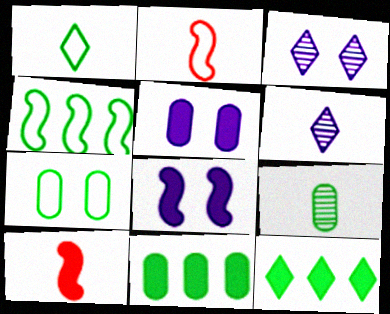[[1, 4, 7], 
[2, 3, 11], 
[5, 10, 12], 
[7, 9, 11]]